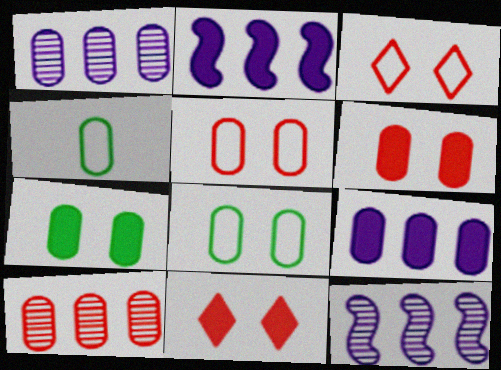[[1, 4, 6], 
[4, 11, 12]]